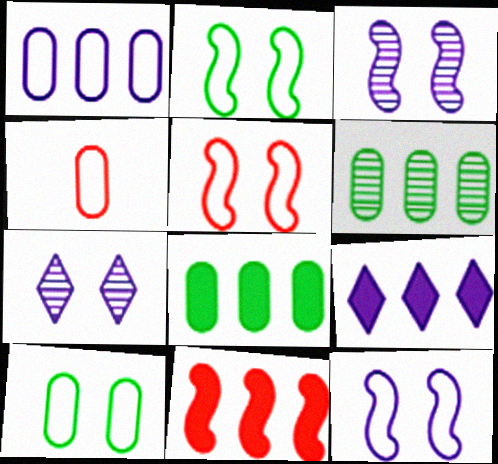[[1, 4, 10], 
[2, 5, 12], 
[8, 9, 11]]